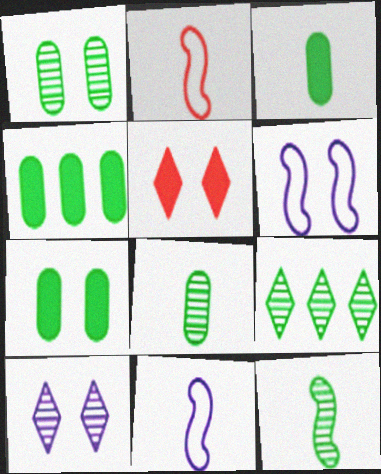[[1, 5, 6], 
[1, 9, 12], 
[2, 4, 10], 
[3, 4, 7]]